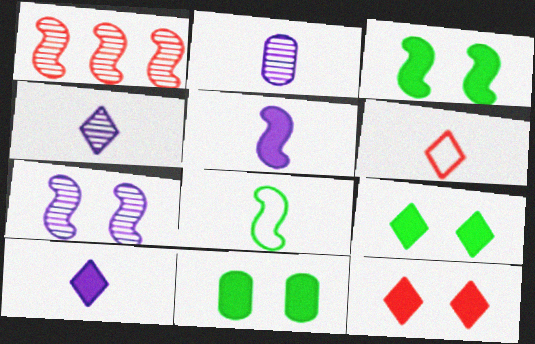[[3, 9, 11]]